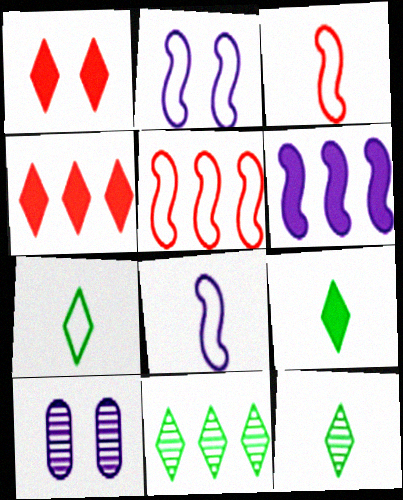[[5, 9, 10], 
[7, 9, 12]]